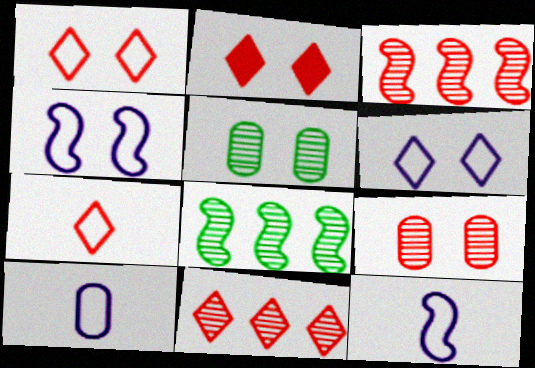[[2, 4, 5], 
[2, 7, 11], 
[2, 8, 10]]